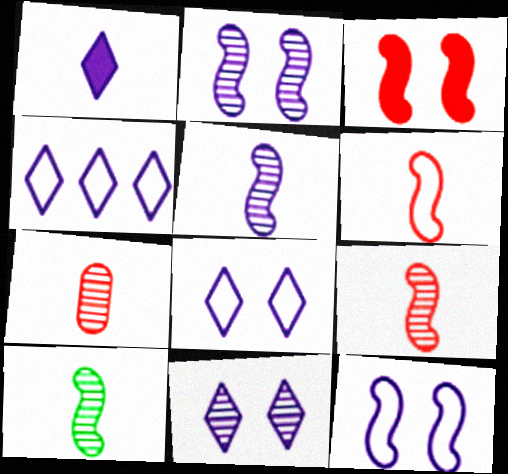[[1, 4, 11], 
[5, 9, 10]]